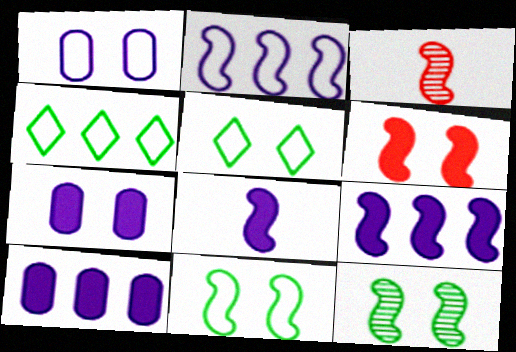[[3, 4, 7], 
[3, 5, 10], 
[3, 9, 11]]